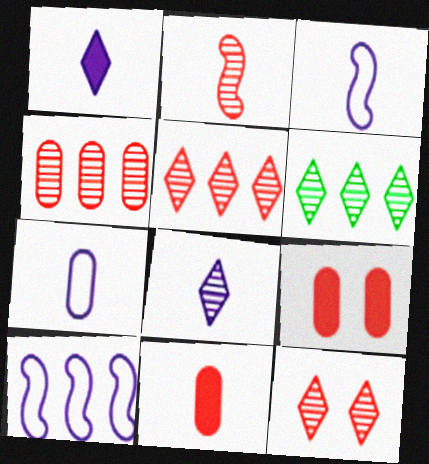[[2, 4, 12], 
[3, 6, 9], 
[6, 8, 12]]